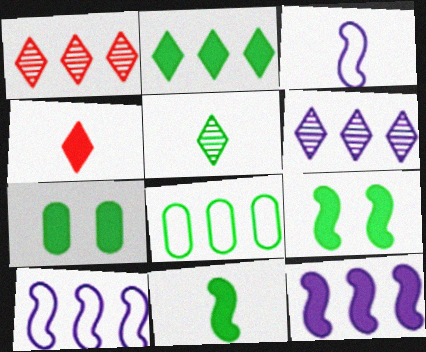[[1, 3, 7], 
[1, 8, 12], 
[2, 7, 11], 
[4, 7, 12], 
[5, 8, 9]]